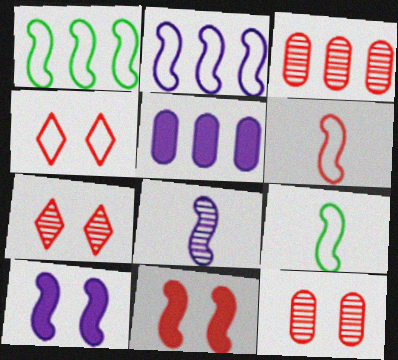[[1, 8, 11], 
[2, 8, 10], 
[4, 11, 12], 
[5, 7, 9]]